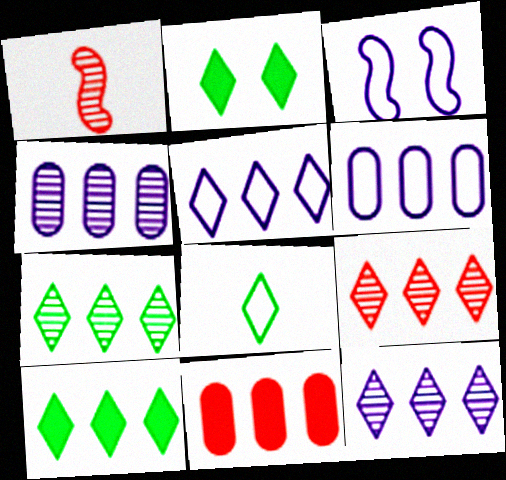[[1, 2, 6], 
[2, 7, 8], 
[5, 9, 10], 
[7, 9, 12]]